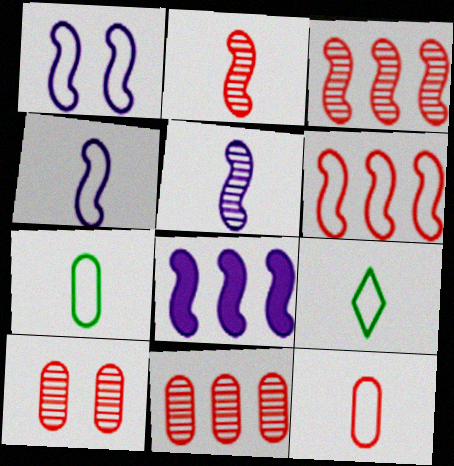[[1, 5, 8], 
[4, 9, 12], 
[8, 9, 10]]